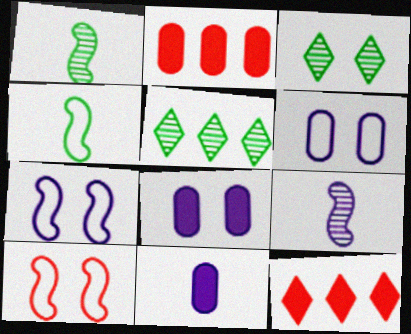[[1, 6, 12], 
[3, 8, 10], 
[5, 10, 11]]